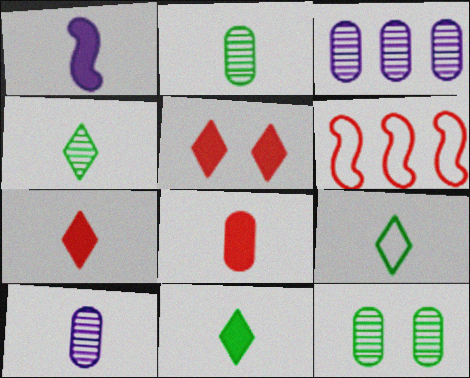[[1, 8, 11], 
[4, 9, 11]]